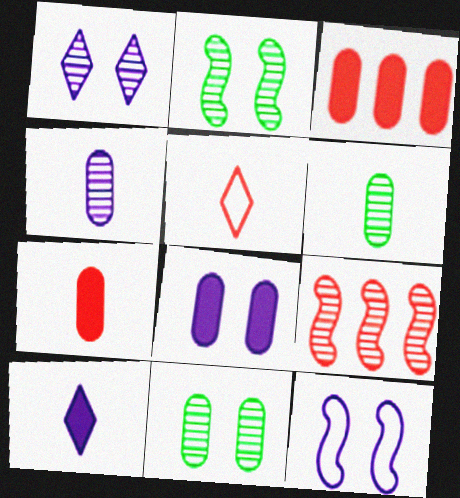[[1, 6, 9], 
[1, 8, 12]]